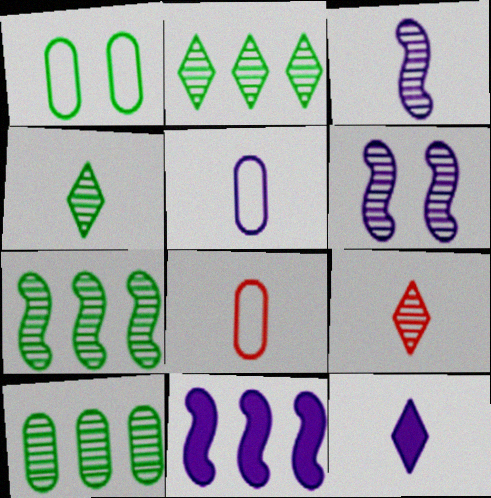[[1, 9, 11], 
[2, 7, 10], 
[3, 5, 12], 
[6, 9, 10]]